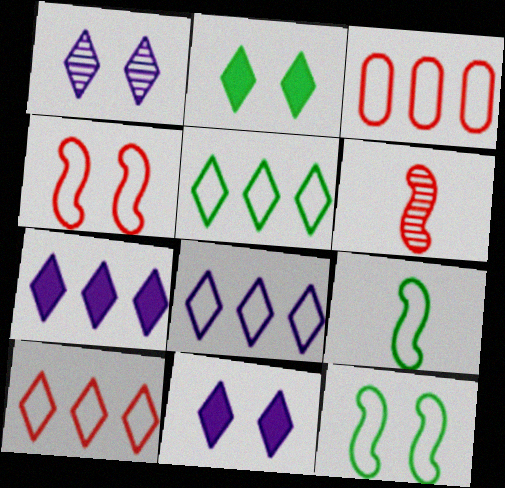[[5, 8, 10]]